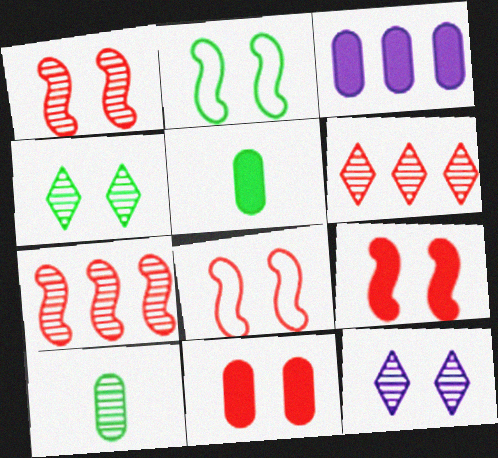[[1, 8, 9], 
[2, 11, 12], 
[3, 5, 11], 
[7, 10, 12]]